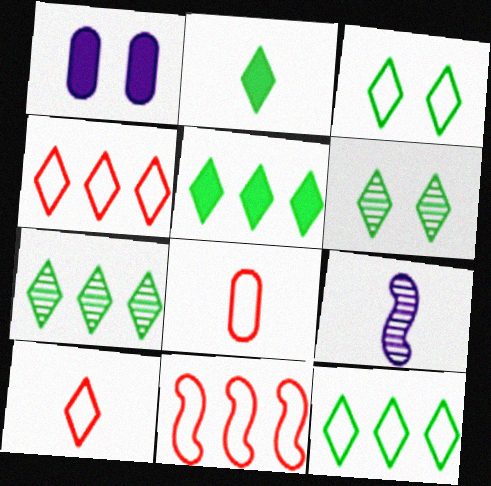[[2, 3, 7], 
[2, 6, 12], 
[2, 8, 9], 
[5, 7, 12]]